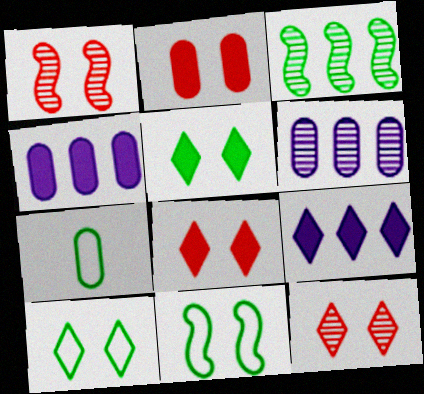[[1, 7, 9], 
[2, 6, 7], 
[3, 5, 7]]